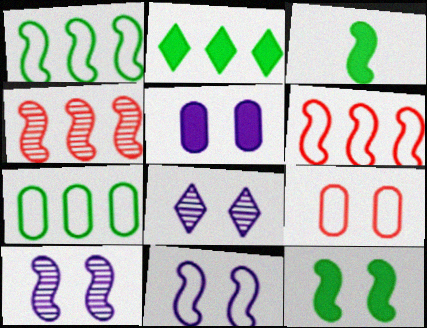[[3, 4, 11], 
[3, 6, 10], 
[5, 8, 11], 
[8, 9, 12]]